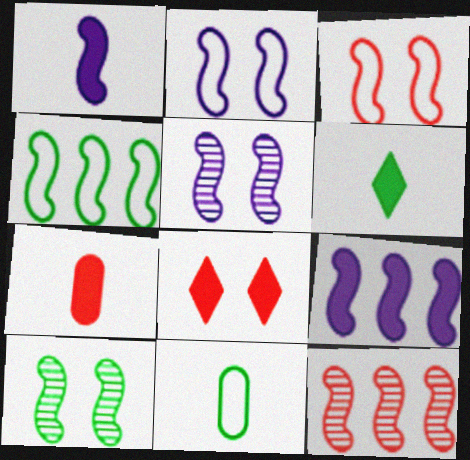[[1, 6, 7], 
[4, 9, 12]]